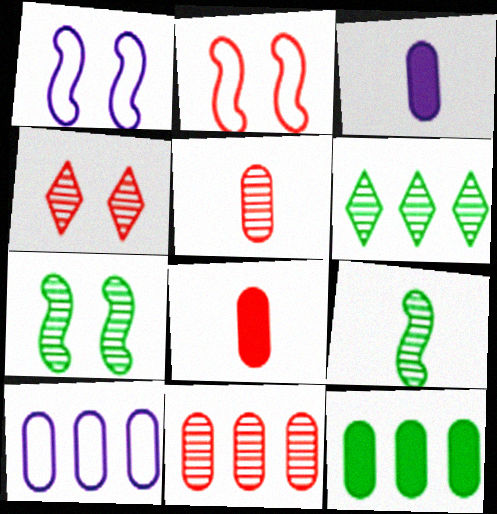[[1, 6, 8], 
[2, 3, 6], 
[10, 11, 12]]